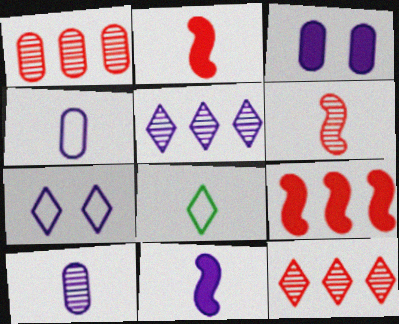[[2, 8, 10]]